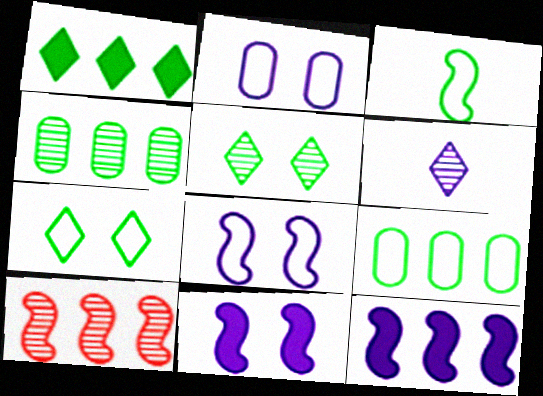[[2, 6, 12], 
[3, 7, 9], 
[3, 10, 11]]